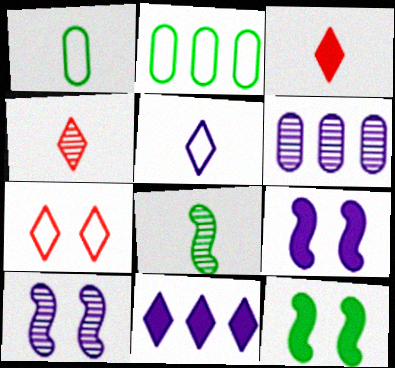[[2, 3, 10], 
[2, 4, 9], 
[5, 6, 9]]